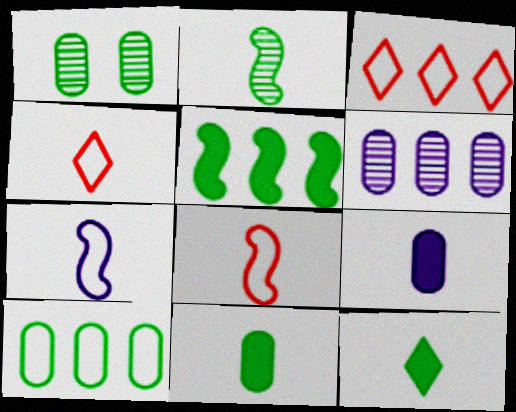[[1, 10, 11], 
[2, 4, 9], 
[3, 5, 6]]